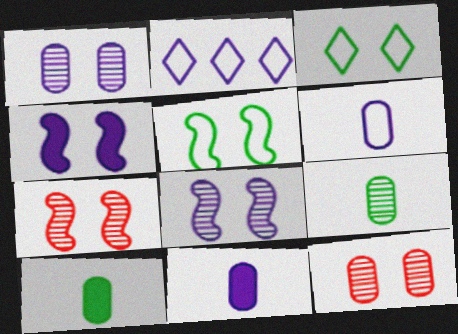[[2, 7, 10], 
[2, 8, 11], 
[3, 4, 12], 
[4, 5, 7]]